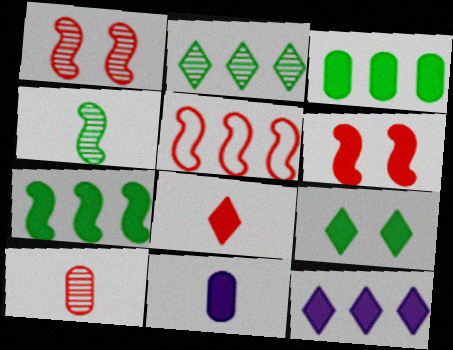[[8, 9, 12]]